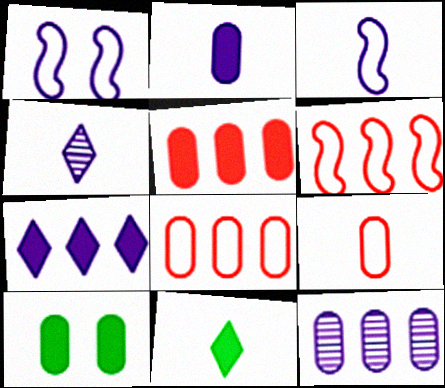[[2, 3, 4], 
[2, 5, 10], 
[4, 6, 10], 
[9, 10, 12]]